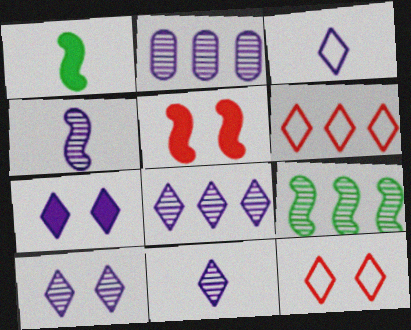[[1, 2, 12], 
[2, 4, 10], 
[3, 7, 8], 
[8, 10, 11]]